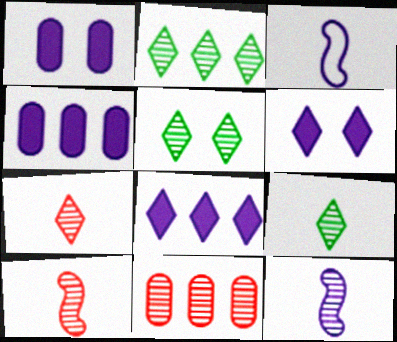[[2, 5, 9], 
[5, 11, 12]]